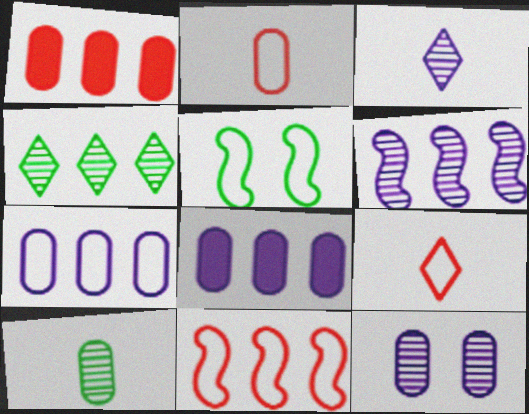[[1, 3, 5], 
[3, 6, 12], 
[4, 8, 11], 
[5, 7, 9]]